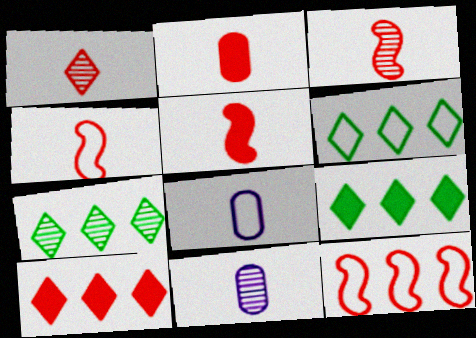[[1, 2, 4], 
[3, 4, 5], 
[6, 7, 9]]